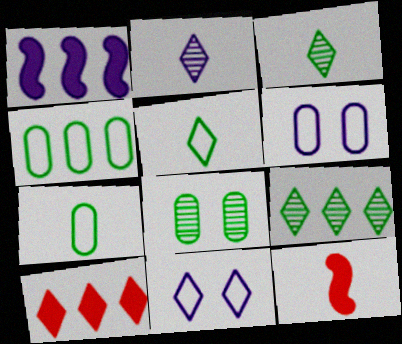[[1, 2, 6], 
[2, 7, 12], 
[3, 10, 11], 
[6, 9, 12]]